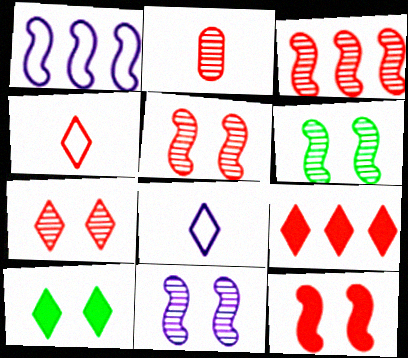[[1, 2, 10], 
[2, 3, 7], 
[4, 7, 9], 
[5, 6, 11]]